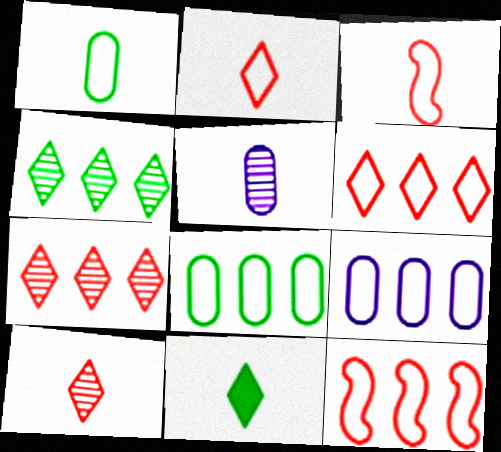[[3, 5, 11]]